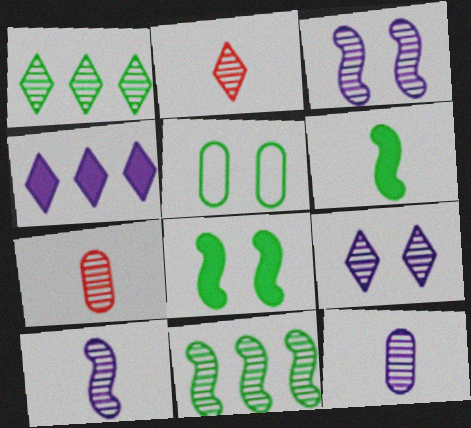[[1, 2, 9], 
[1, 3, 7], 
[1, 5, 6], 
[7, 9, 11]]